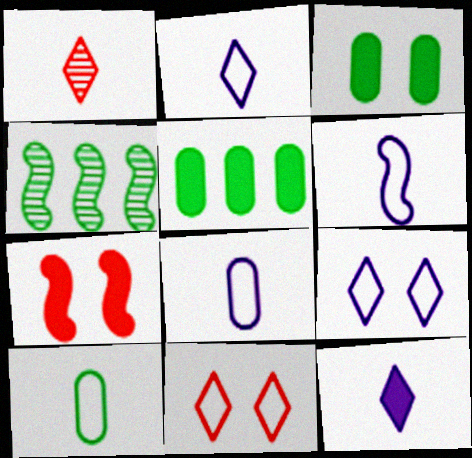[[2, 6, 8], 
[4, 6, 7], 
[5, 7, 12]]